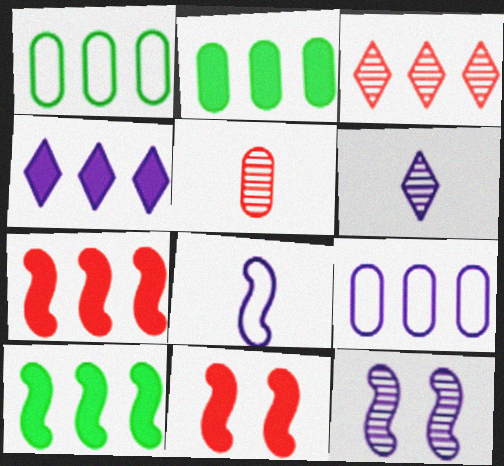[[1, 6, 11], 
[2, 4, 7], 
[3, 9, 10]]